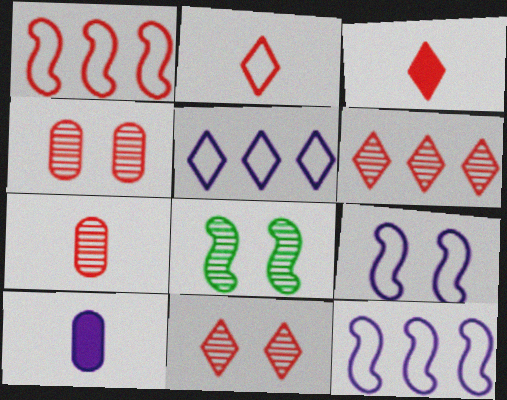[[1, 3, 4]]